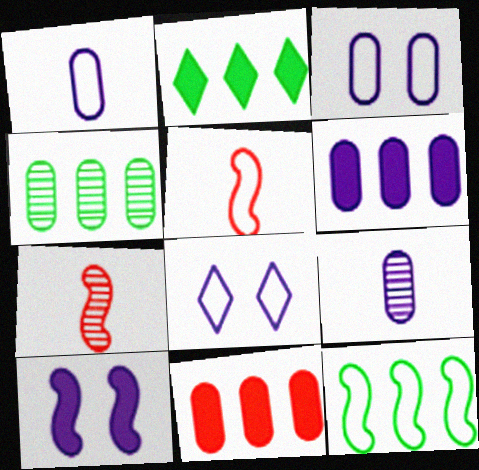[[2, 3, 7], 
[2, 4, 12], 
[3, 6, 9], 
[7, 10, 12]]